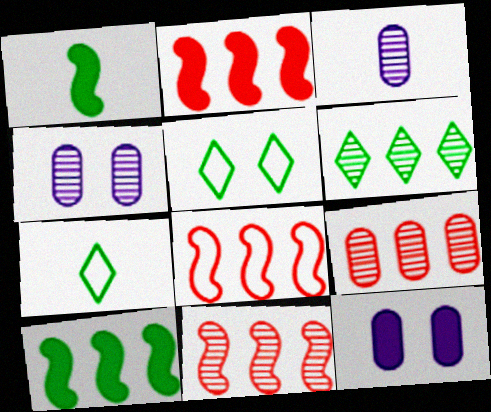[[2, 3, 5], 
[2, 4, 7], 
[2, 8, 11], 
[7, 11, 12]]